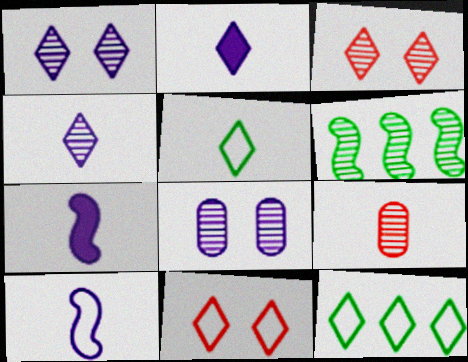[[1, 6, 9], 
[2, 3, 12], 
[5, 7, 9]]